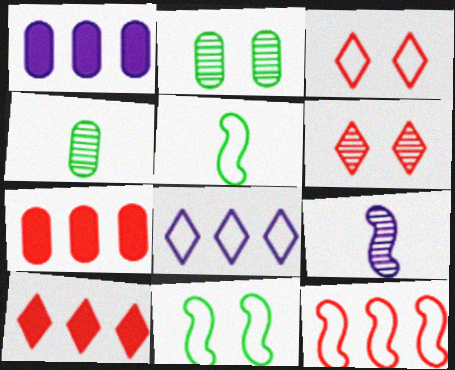[[1, 5, 6]]